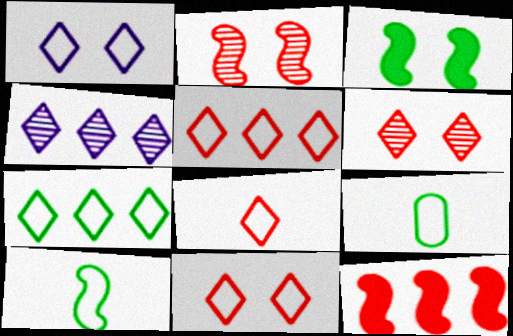[[1, 7, 8], 
[5, 8, 11]]